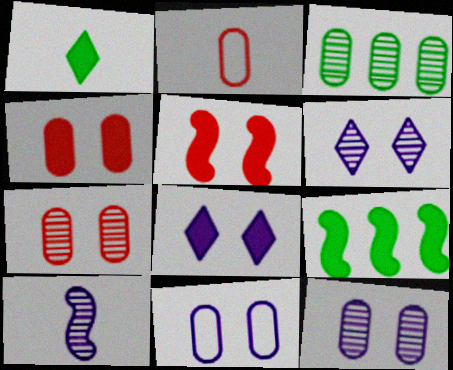[[1, 2, 10], 
[2, 6, 9]]